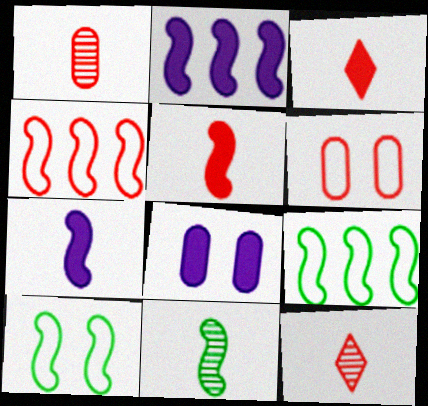[[8, 9, 12]]